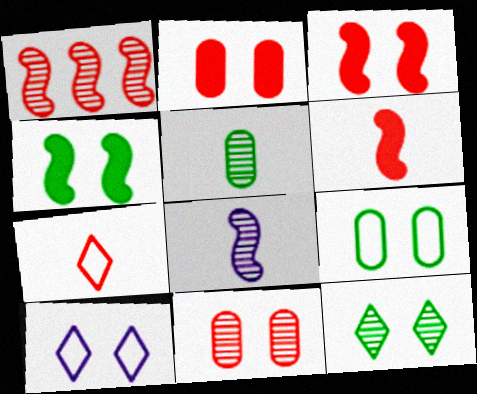[[1, 2, 7], 
[4, 9, 12], 
[4, 10, 11]]